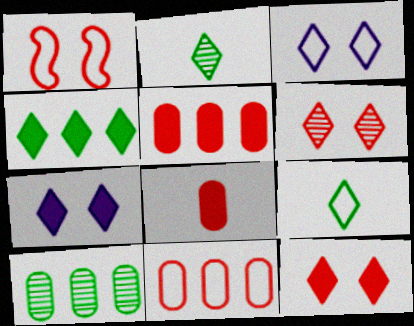[]